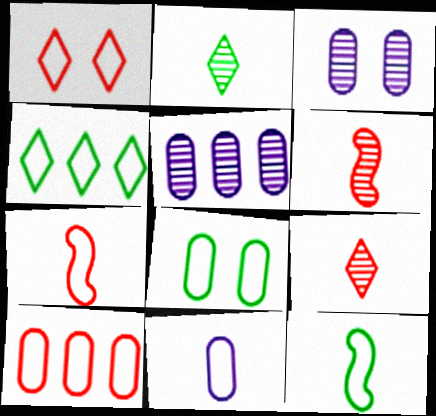[[1, 7, 10], 
[4, 8, 12], 
[8, 10, 11]]